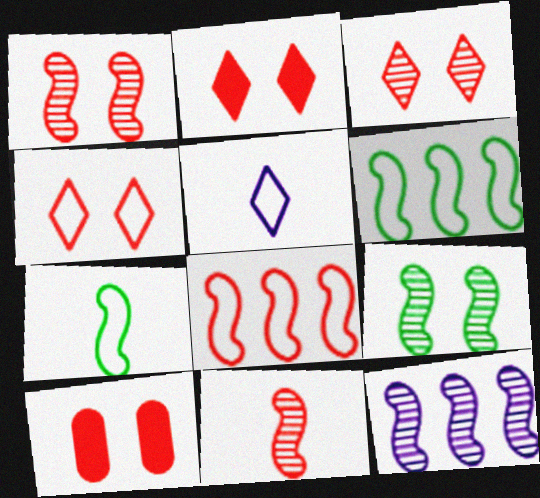[[1, 4, 10], 
[2, 3, 4], 
[9, 11, 12]]